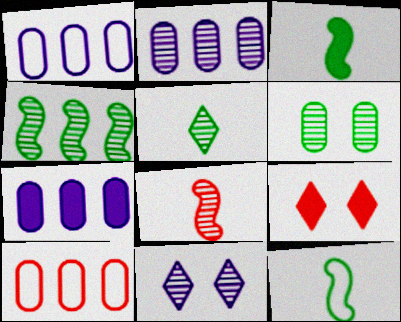[[1, 2, 7], 
[2, 9, 12], 
[3, 7, 9], 
[3, 10, 11], 
[4, 5, 6], 
[8, 9, 10]]